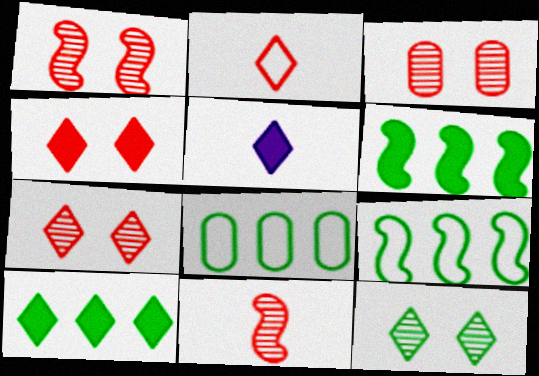[[1, 3, 7], 
[1, 5, 8], 
[3, 5, 9], 
[4, 5, 10]]